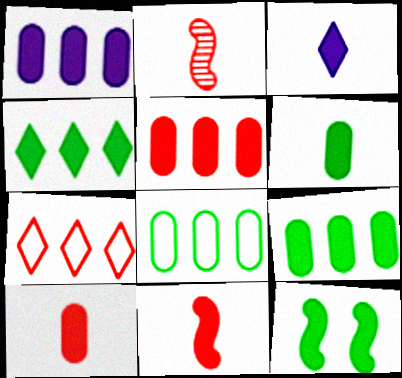[[1, 5, 9], 
[3, 5, 12], 
[3, 6, 11], 
[4, 6, 12]]